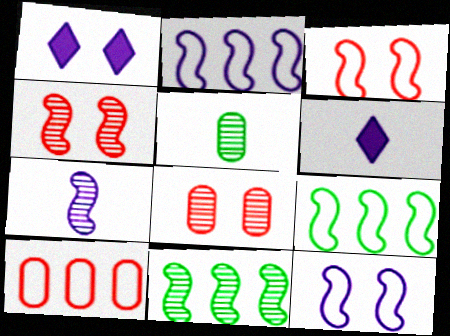[[4, 7, 11], 
[6, 8, 9]]